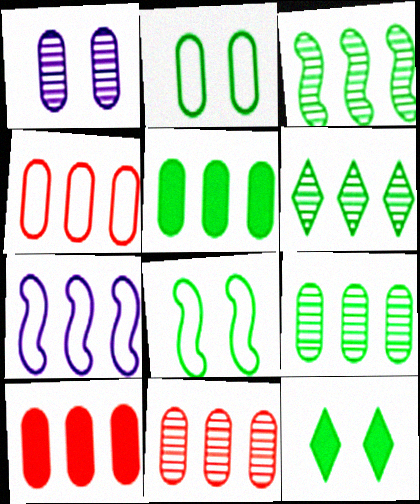[[3, 6, 9], 
[4, 10, 11], 
[6, 7, 10]]